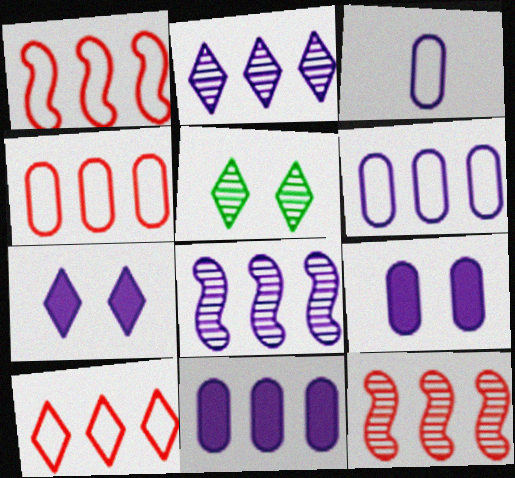[[1, 4, 10], 
[3, 7, 8]]